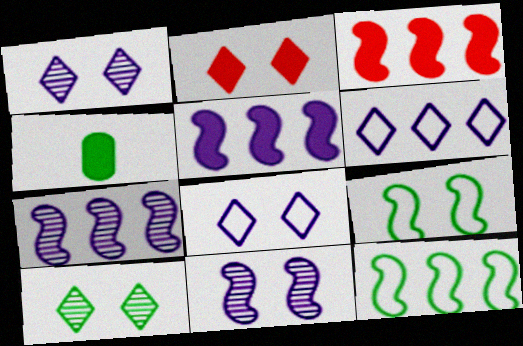[[2, 4, 5], 
[2, 8, 10], 
[3, 7, 12], 
[4, 10, 12]]